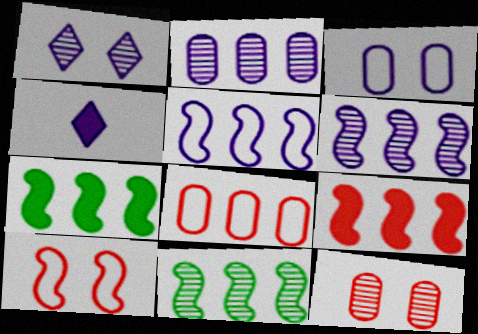[[3, 4, 6], 
[5, 9, 11]]